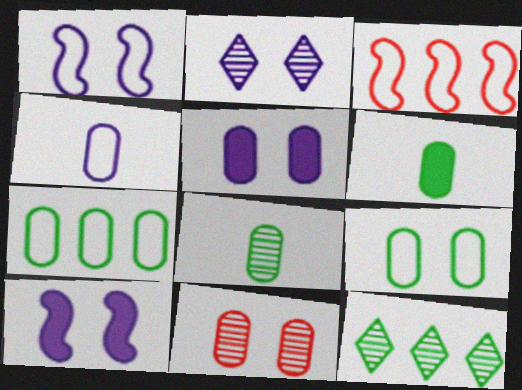[[1, 2, 5], 
[2, 3, 6], 
[5, 9, 11]]